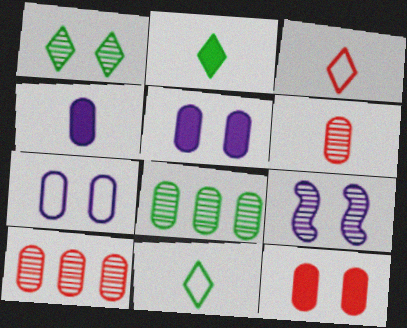[]